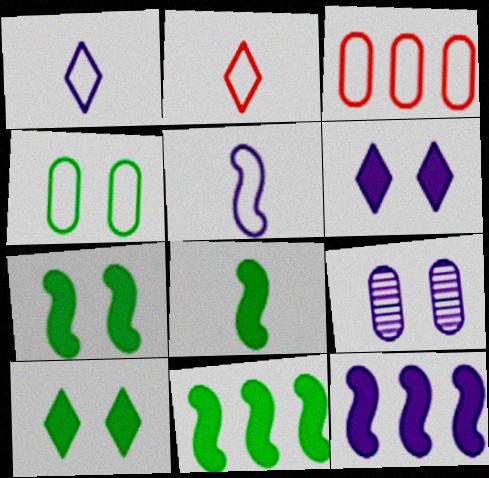[[1, 9, 12], 
[2, 9, 11], 
[7, 8, 11]]